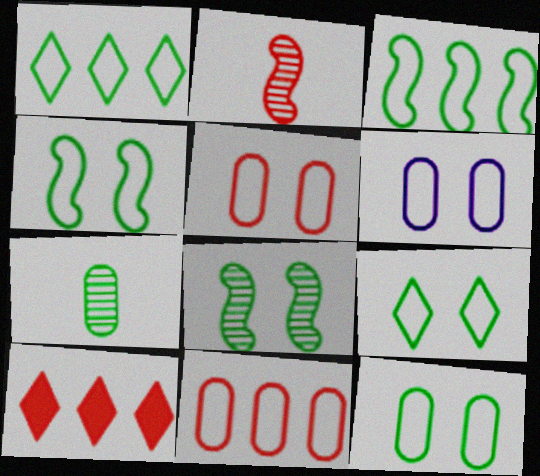[[2, 5, 10], 
[4, 9, 12], 
[5, 6, 12]]